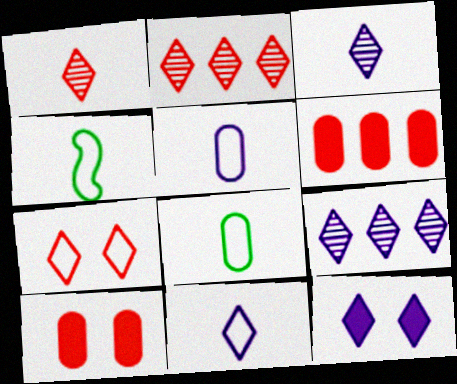[[4, 9, 10], 
[9, 11, 12]]